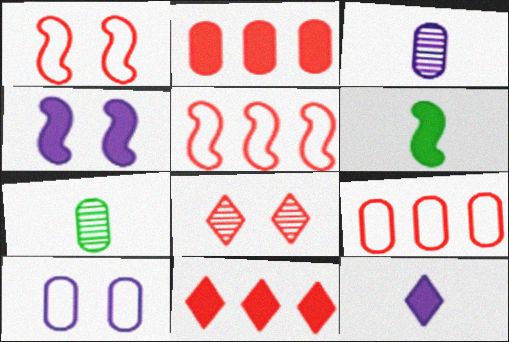[[2, 7, 10]]